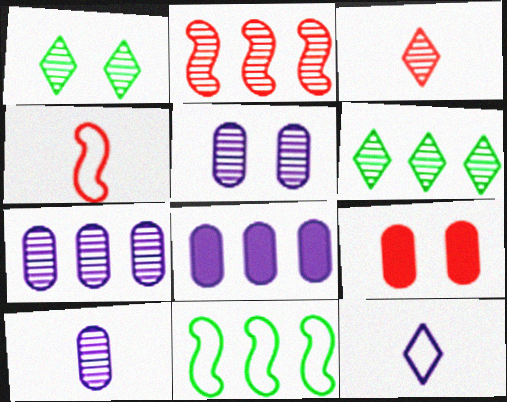[[1, 2, 10], 
[1, 4, 8], 
[2, 6, 7], 
[5, 7, 10]]